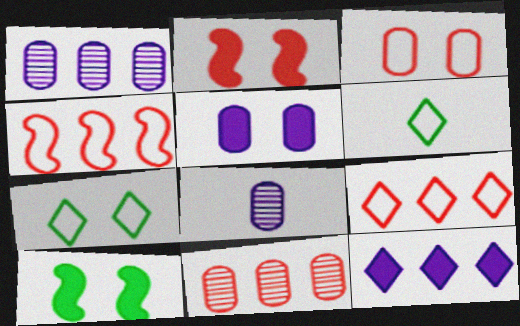[[1, 2, 6], 
[8, 9, 10]]